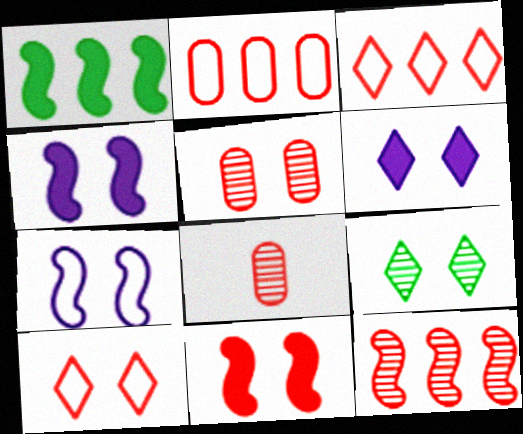[[3, 8, 11], 
[5, 10, 11], 
[6, 9, 10]]